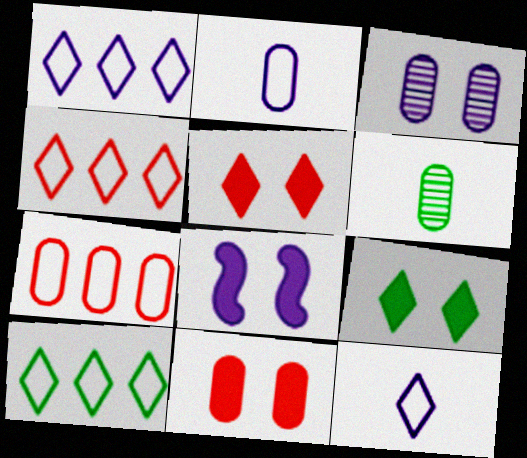[[1, 4, 10], 
[4, 6, 8], 
[8, 9, 11]]